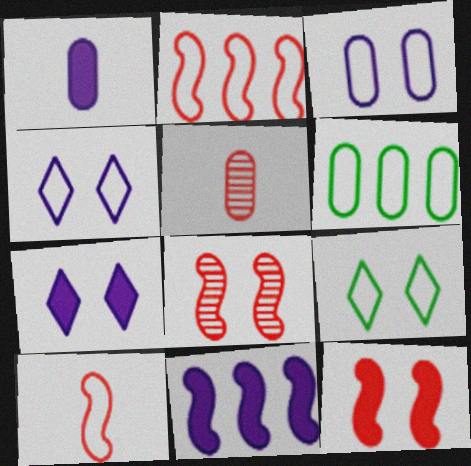[[1, 7, 11], 
[4, 6, 10], 
[5, 9, 11]]